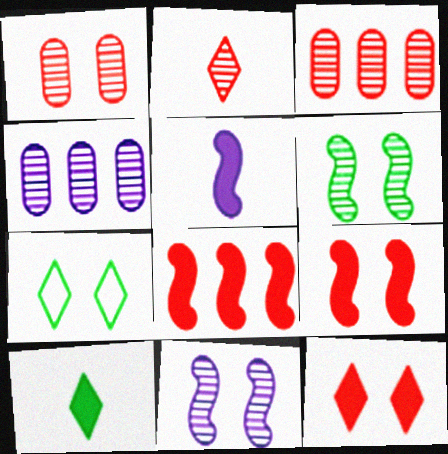[[2, 4, 6], 
[3, 5, 7]]